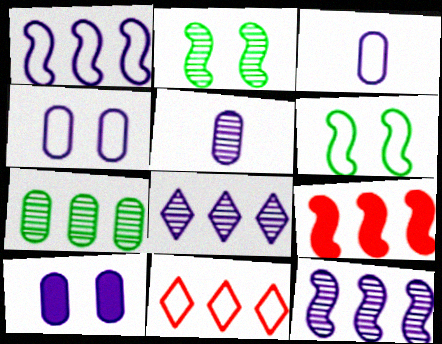[[3, 6, 11]]